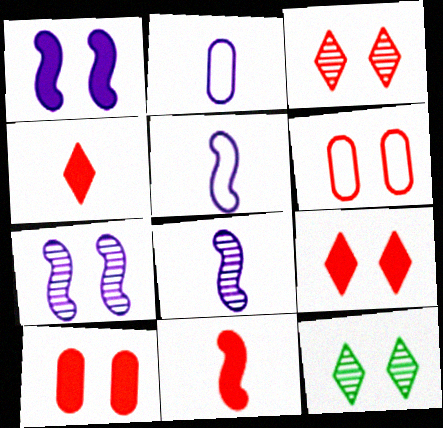[[1, 6, 12]]